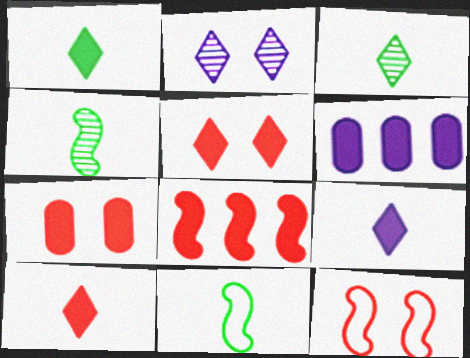[[1, 9, 10], 
[3, 6, 12], 
[7, 8, 10]]